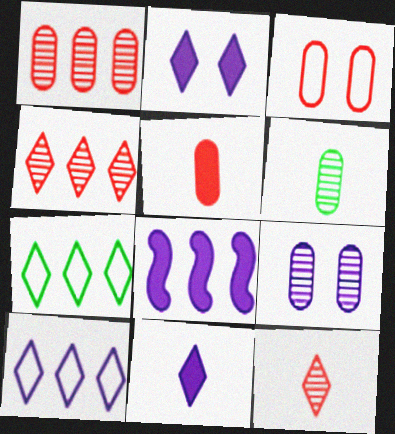[[1, 3, 5], 
[1, 6, 9], 
[1, 7, 8], 
[2, 7, 12]]